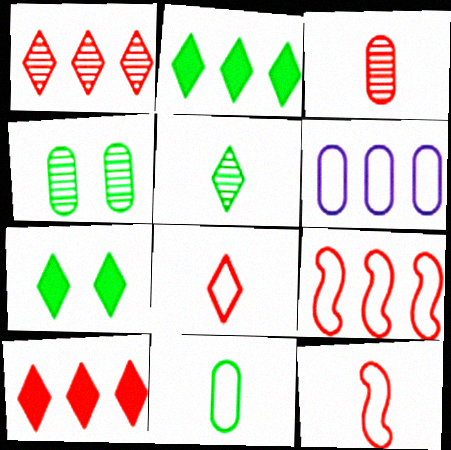[]